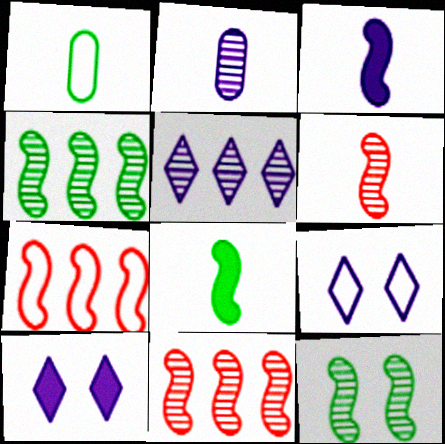[[1, 7, 9], 
[1, 10, 11], 
[3, 7, 12]]